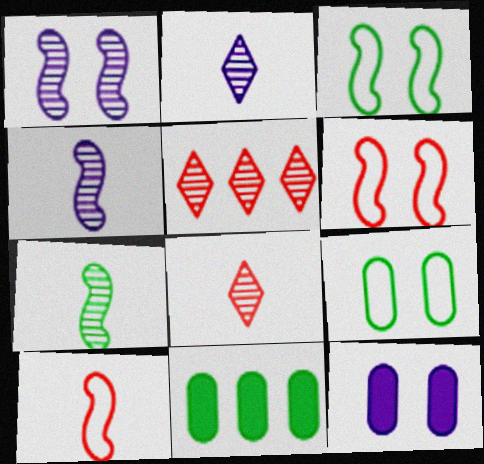[[2, 6, 11]]